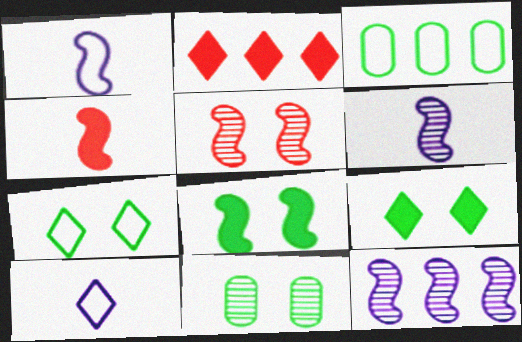[[1, 2, 11], 
[2, 3, 12], 
[7, 8, 11]]